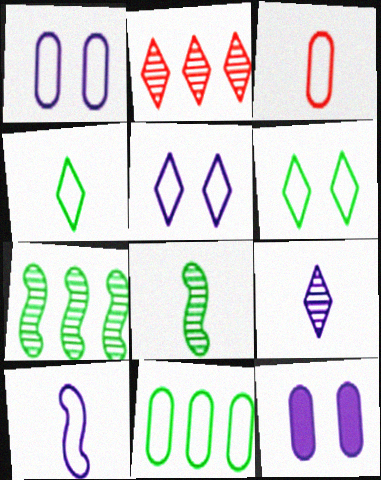[[1, 3, 11], 
[3, 4, 10]]